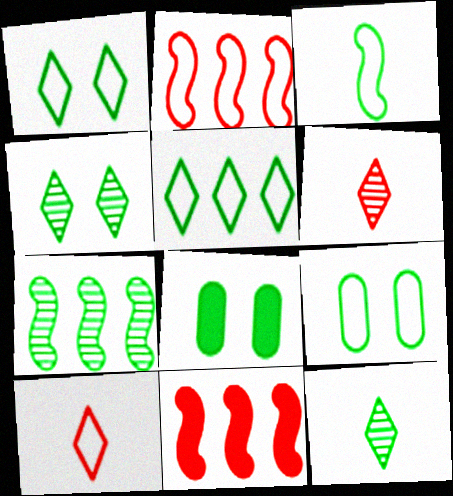[[3, 5, 9]]